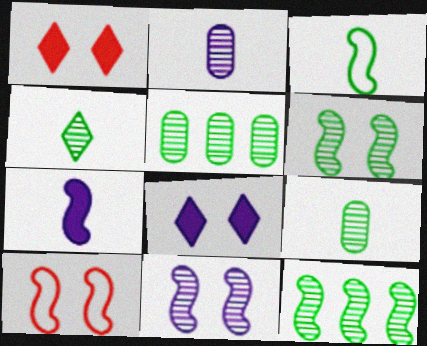[[4, 5, 6], 
[7, 10, 12]]